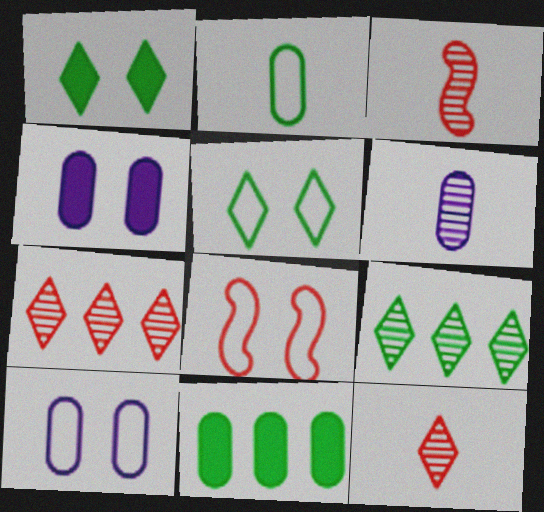[[5, 8, 10]]